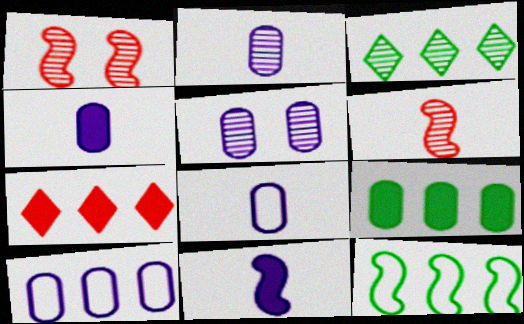[[1, 2, 3], 
[1, 11, 12], 
[2, 4, 8], 
[3, 5, 6], 
[3, 9, 12], 
[4, 5, 10]]